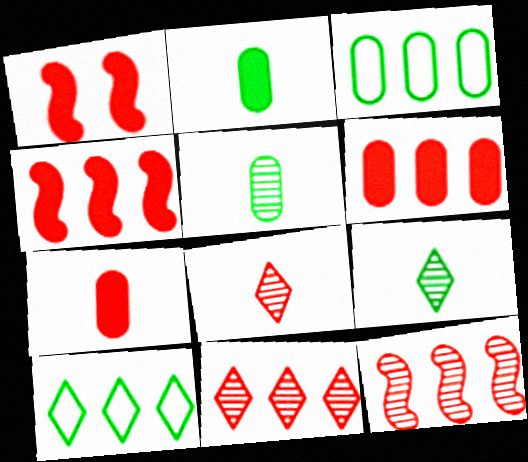[]